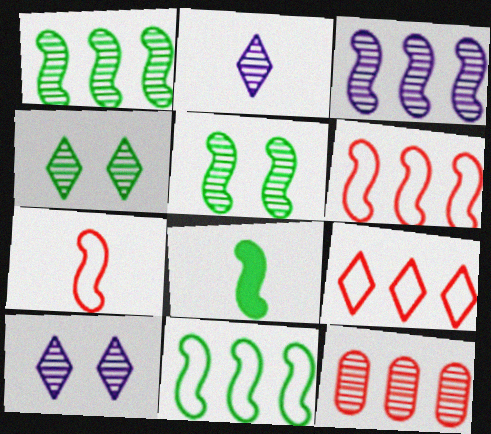[[2, 5, 12], 
[5, 8, 11]]